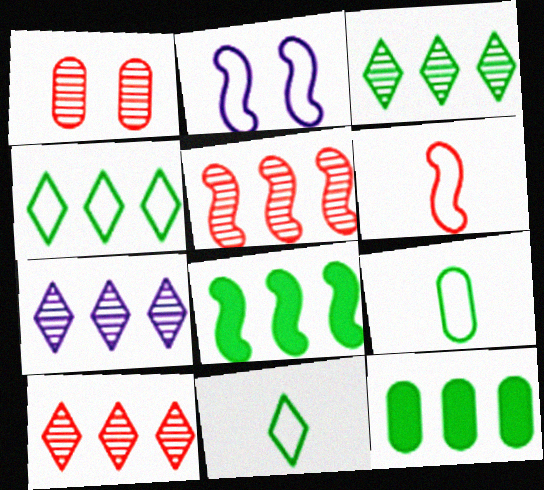[[3, 7, 10]]